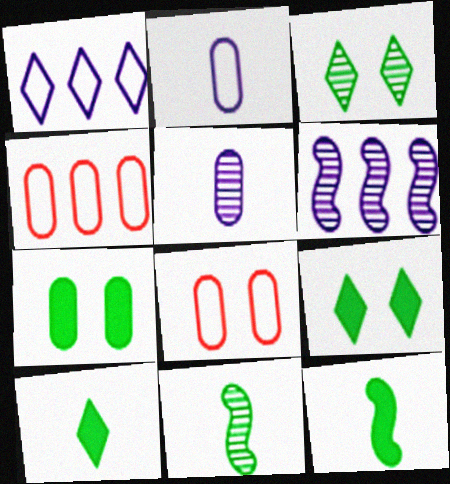[[4, 5, 7], 
[6, 8, 10]]